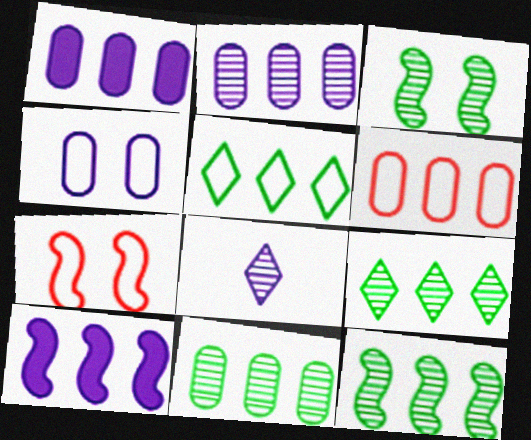[[1, 6, 11], 
[4, 8, 10], 
[6, 9, 10], 
[9, 11, 12]]